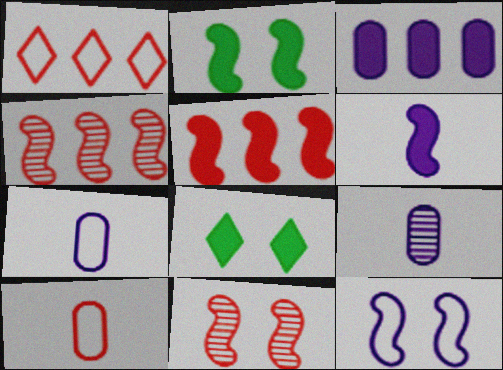[[1, 2, 9], 
[2, 5, 6], 
[2, 11, 12], 
[4, 7, 8]]